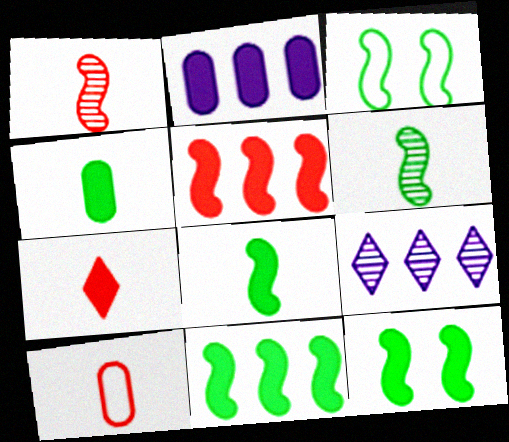[[1, 7, 10], 
[2, 7, 12], 
[3, 6, 11], 
[8, 11, 12], 
[9, 10, 12]]